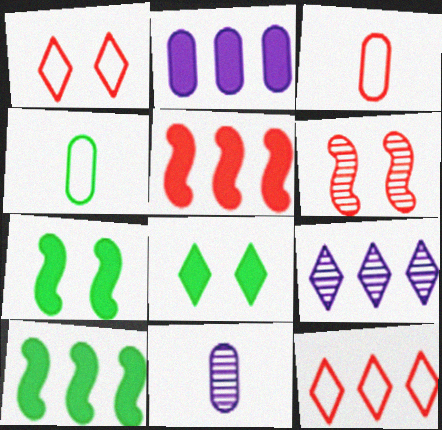[[1, 10, 11], 
[3, 7, 9], 
[7, 11, 12]]